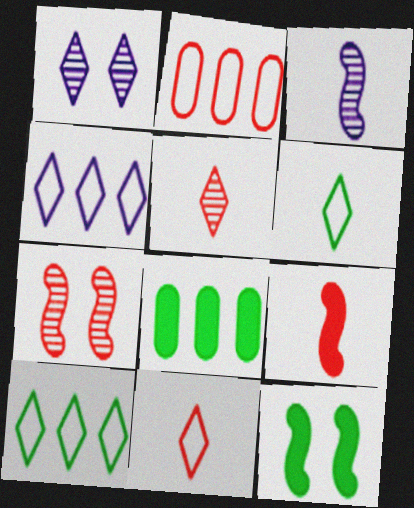[]